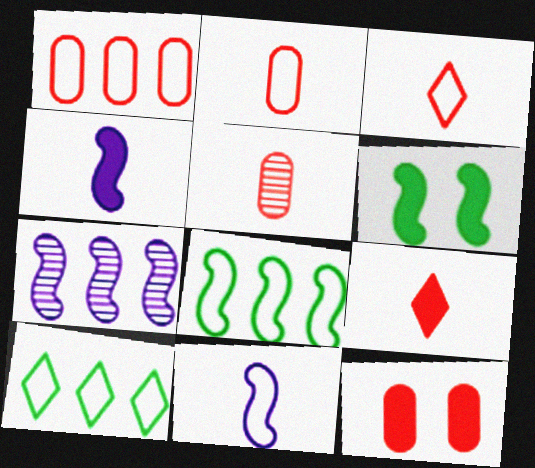[[1, 5, 12]]